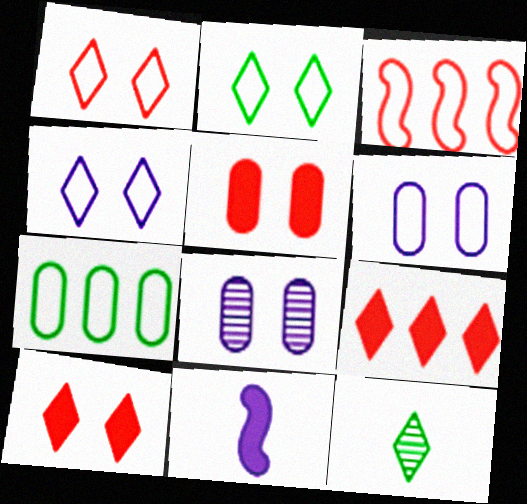[[1, 2, 4], 
[4, 9, 12]]